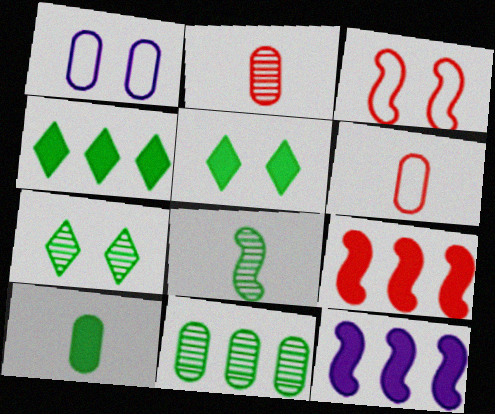[[3, 8, 12], 
[6, 7, 12], 
[7, 8, 11]]